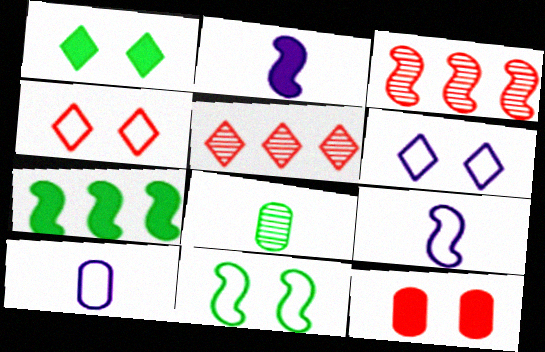[[1, 3, 10], 
[2, 3, 11]]